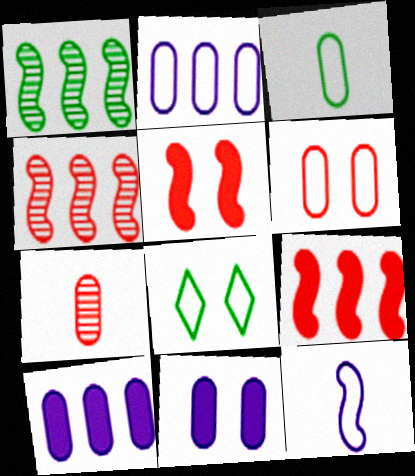[[1, 5, 12], 
[2, 3, 6]]